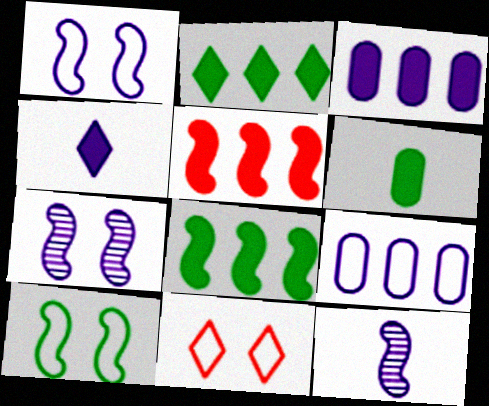[[2, 3, 5], 
[4, 7, 9], 
[5, 10, 12]]